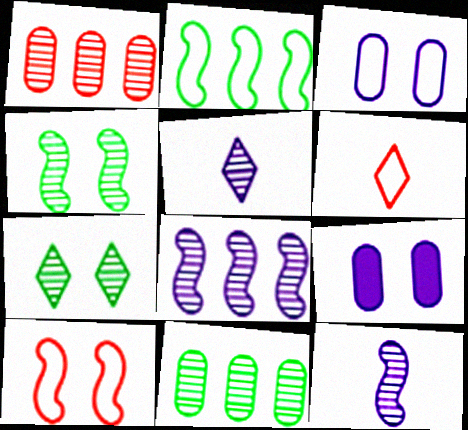[[1, 4, 5], 
[1, 7, 12], 
[2, 3, 6], 
[7, 9, 10]]